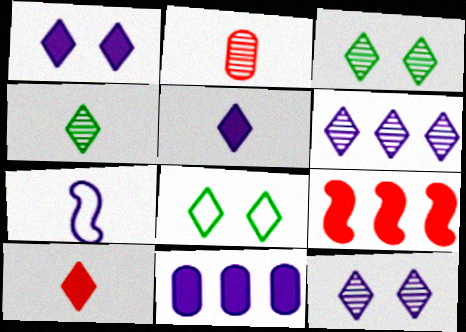[[6, 8, 10], 
[7, 11, 12]]